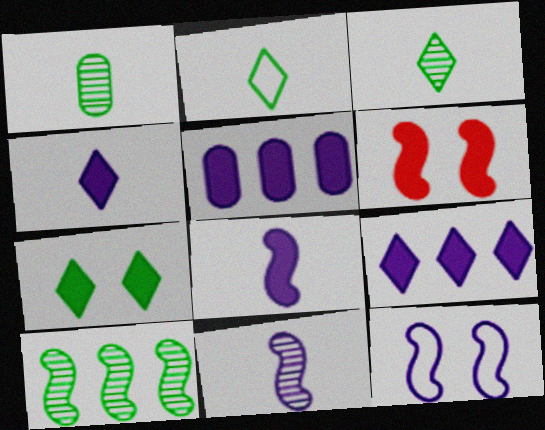[]